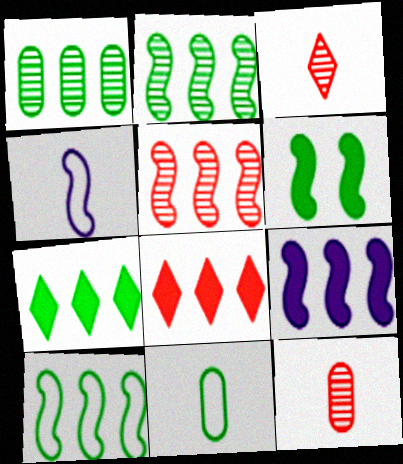[[1, 7, 10], 
[4, 5, 6], 
[5, 9, 10]]